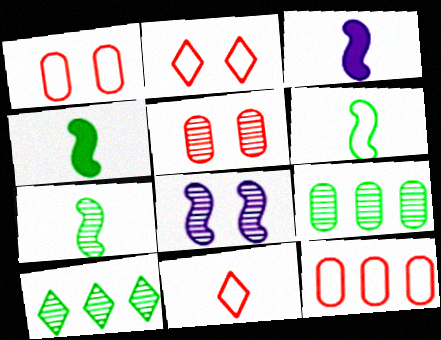[[1, 3, 10], 
[2, 3, 9], 
[4, 6, 7]]